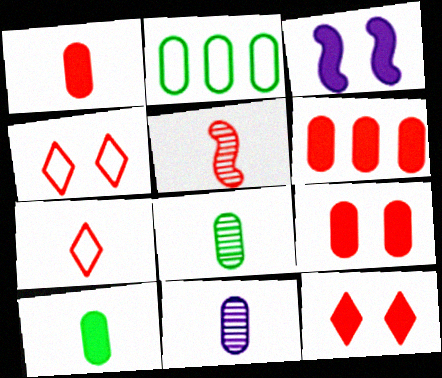[[1, 5, 7], 
[1, 6, 9], 
[2, 9, 11], 
[4, 5, 6]]